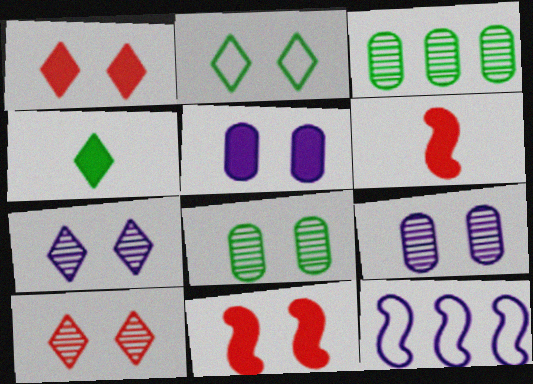[[1, 2, 7], 
[2, 9, 11]]